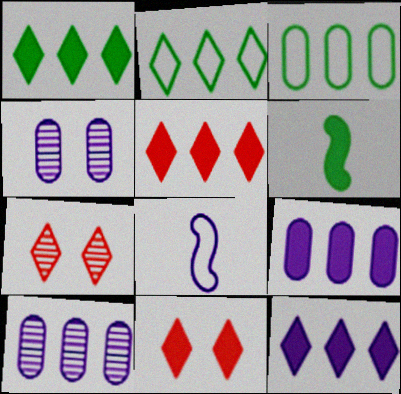[[1, 5, 12], 
[4, 8, 12], 
[6, 9, 11]]